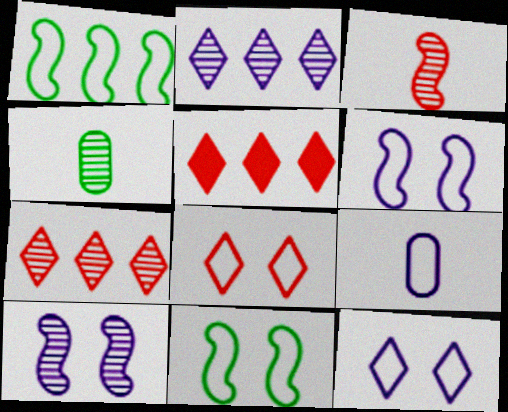[[1, 8, 9], 
[4, 5, 6], 
[4, 7, 10]]